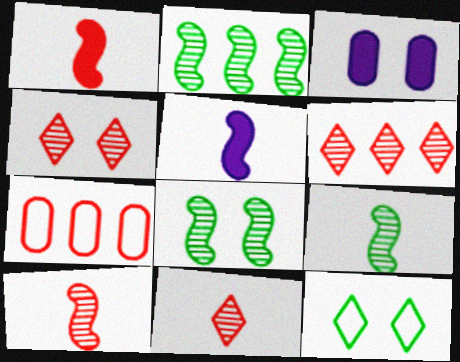[[1, 4, 7], 
[2, 8, 9], 
[4, 6, 11]]